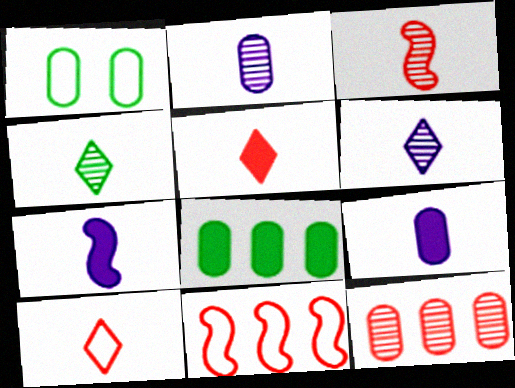[[1, 9, 12], 
[2, 3, 4]]